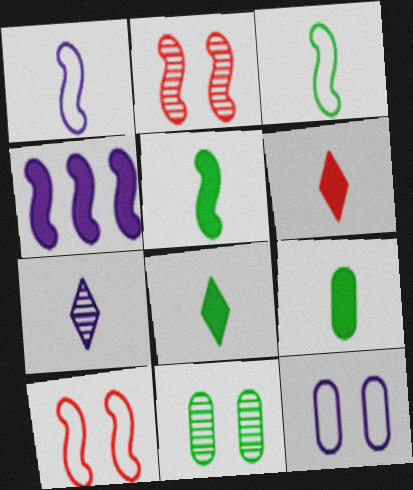[[2, 3, 4], 
[4, 7, 12], 
[5, 8, 9]]